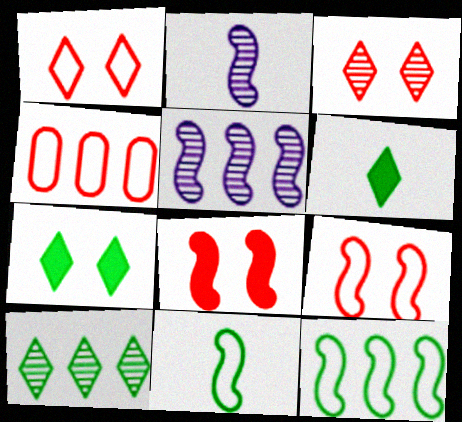[[2, 4, 7], 
[2, 8, 12], 
[5, 8, 11]]